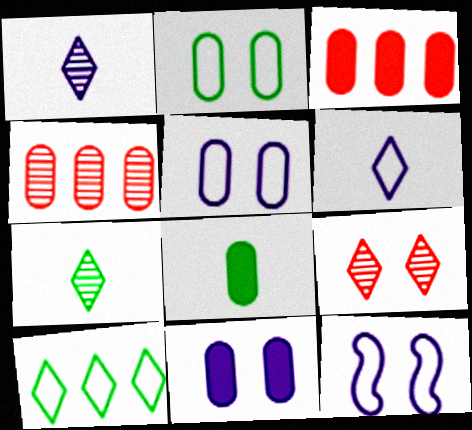[[3, 7, 12], 
[3, 8, 11], 
[4, 5, 8]]